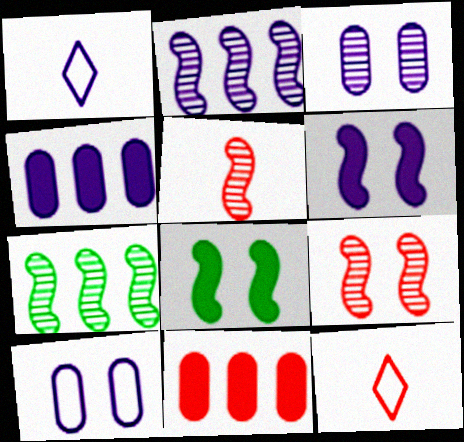[[9, 11, 12]]